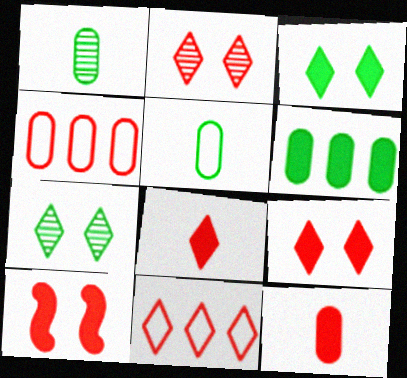[[2, 8, 11]]